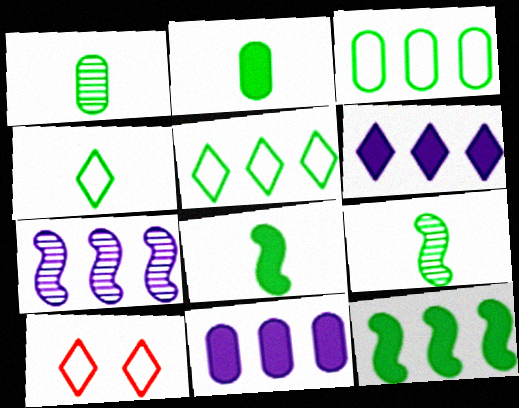[[1, 4, 8], 
[2, 4, 9], 
[2, 7, 10], 
[9, 10, 11]]